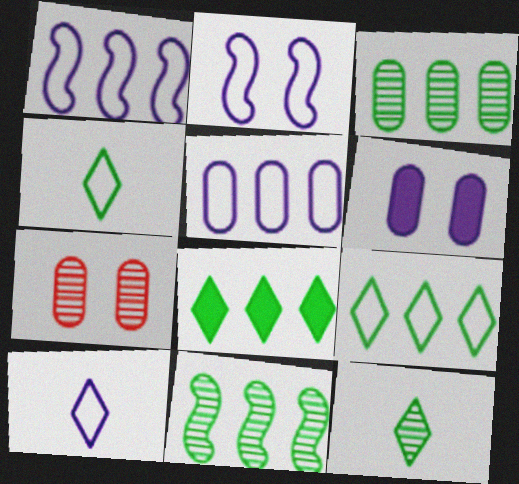[[2, 5, 10]]